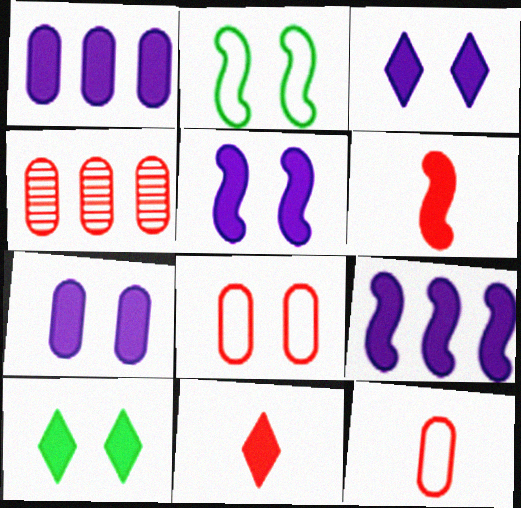[[1, 6, 10], 
[3, 5, 7]]